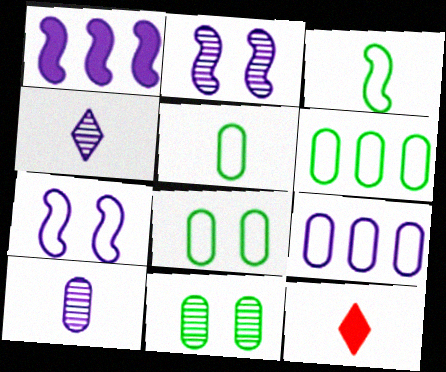[[2, 6, 12], 
[3, 10, 12], 
[5, 6, 8]]